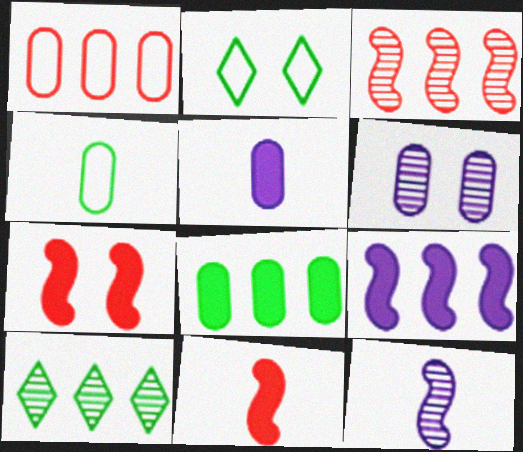[[1, 9, 10], 
[2, 3, 5], 
[2, 6, 7]]